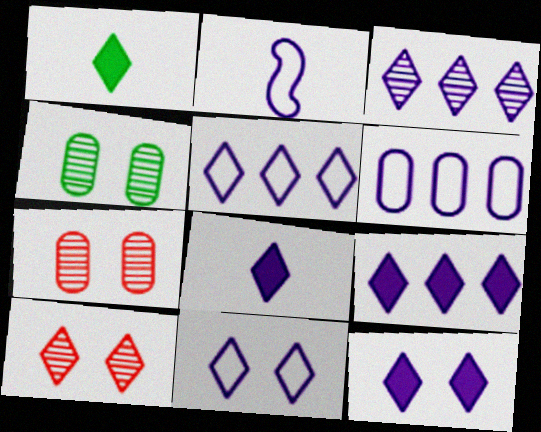[[1, 5, 10], 
[2, 6, 11], 
[3, 5, 9], 
[3, 8, 11], 
[8, 9, 12]]